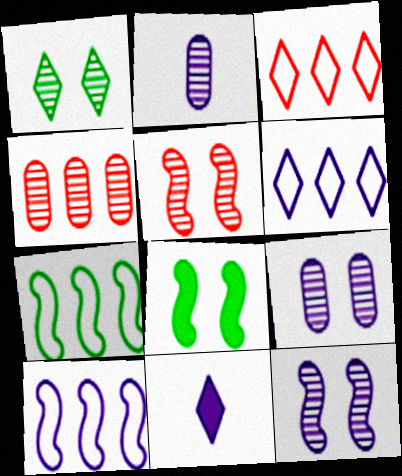[[1, 3, 11], 
[1, 5, 9], 
[2, 3, 8], 
[9, 10, 11]]